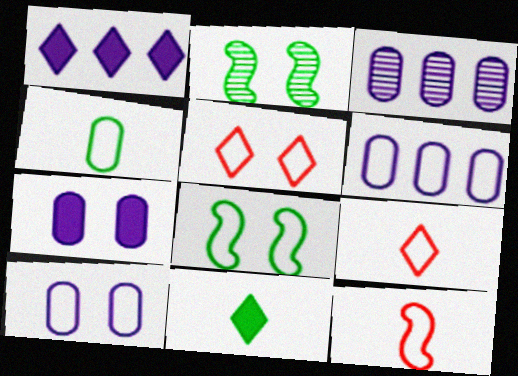[[2, 5, 7], 
[5, 8, 10], 
[6, 8, 9]]